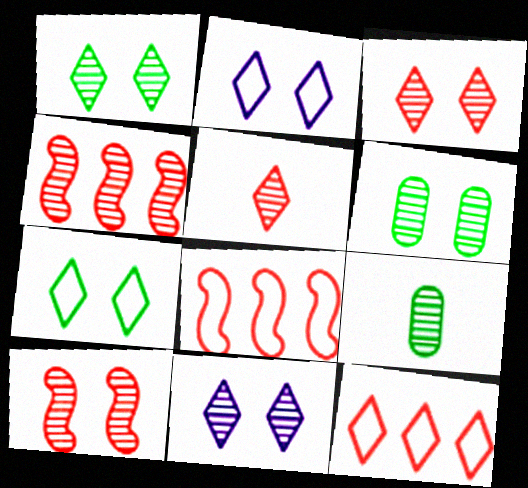[[1, 3, 11], 
[4, 9, 11], 
[6, 10, 11]]